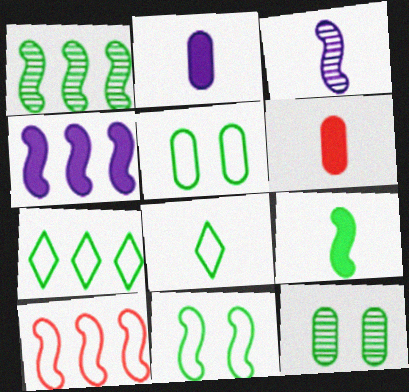[[1, 4, 10], 
[1, 9, 11], 
[3, 6, 8], 
[7, 9, 12]]